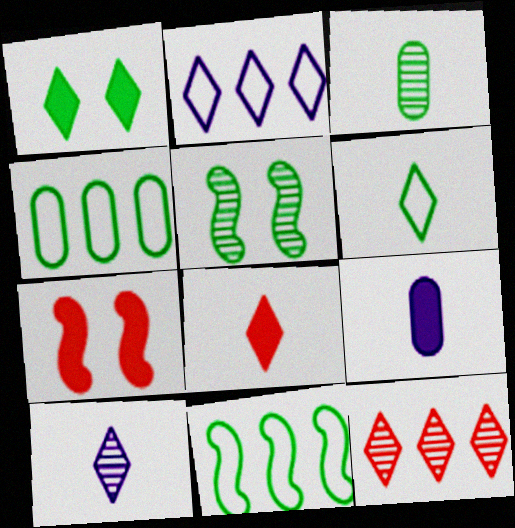[[1, 3, 11], 
[2, 3, 7], 
[4, 7, 10], 
[6, 8, 10]]